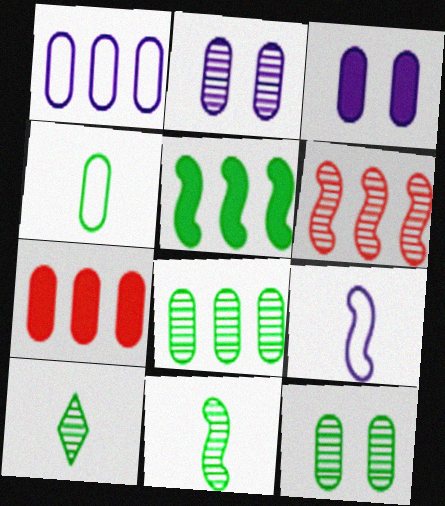[[1, 7, 8], 
[2, 4, 7], 
[2, 6, 10]]